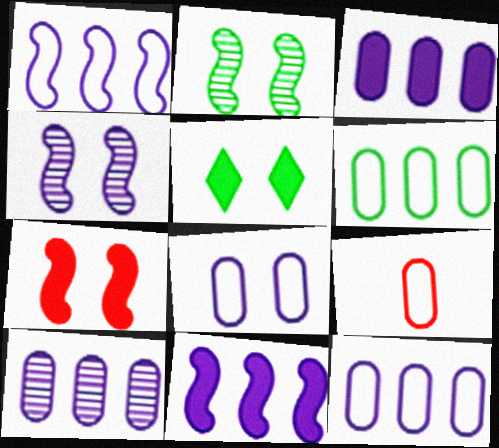[[3, 10, 12], 
[6, 8, 9]]